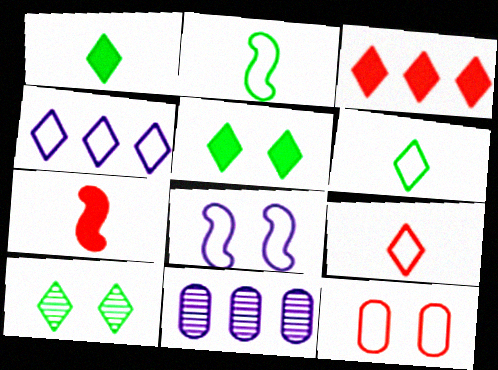[[2, 4, 12]]